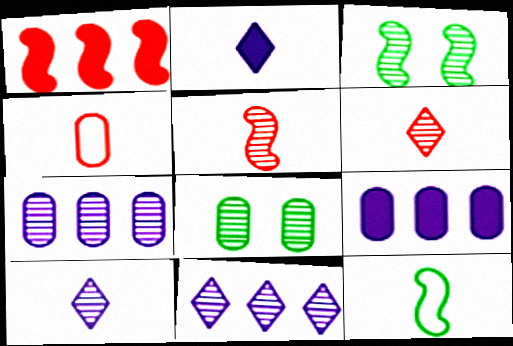[[3, 6, 7], 
[4, 8, 9], 
[5, 8, 11]]